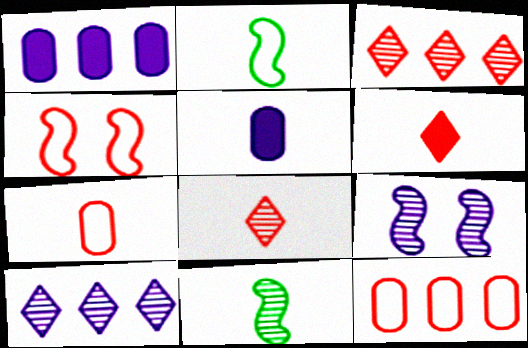[[2, 5, 8]]